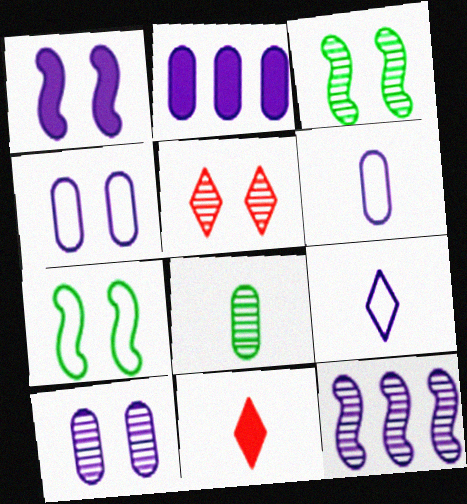[[2, 6, 10], 
[3, 5, 10], 
[5, 8, 12]]